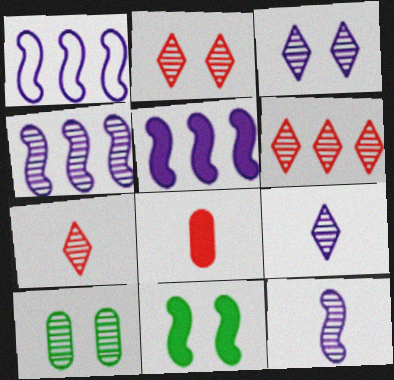[[1, 4, 5], 
[2, 6, 7], 
[4, 7, 10], 
[6, 10, 12]]